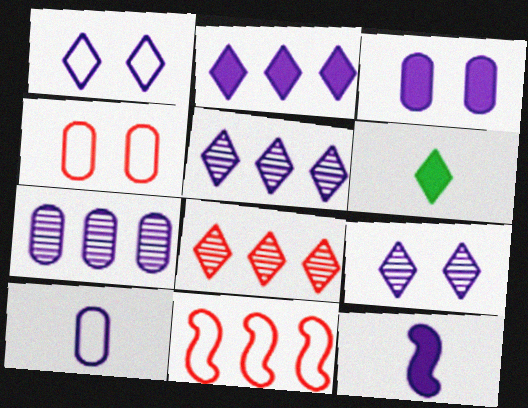[[1, 6, 8], 
[1, 7, 12], 
[2, 3, 12], 
[3, 7, 10]]